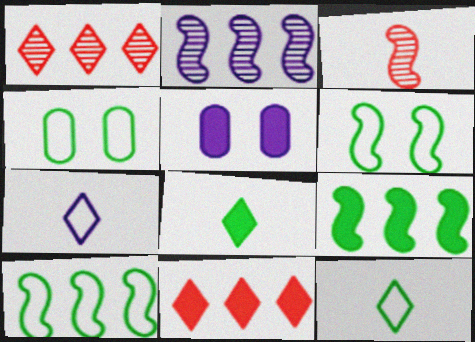[[2, 5, 7], 
[4, 10, 12]]